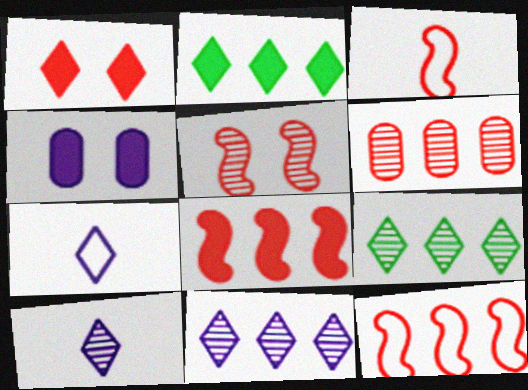[[1, 3, 6], 
[1, 7, 9], 
[3, 4, 9], 
[3, 5, 8]]